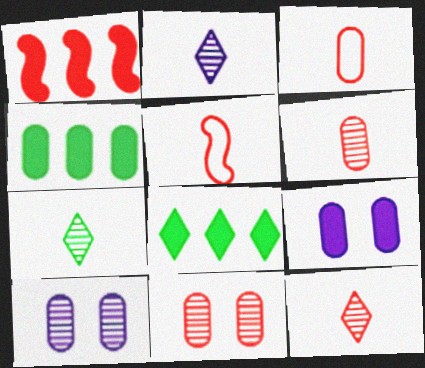[[2, 7, 12], 
[3, 4, 10], 
[5, 8, 10]]